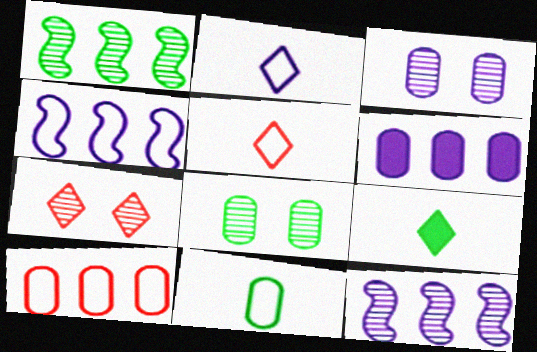[]